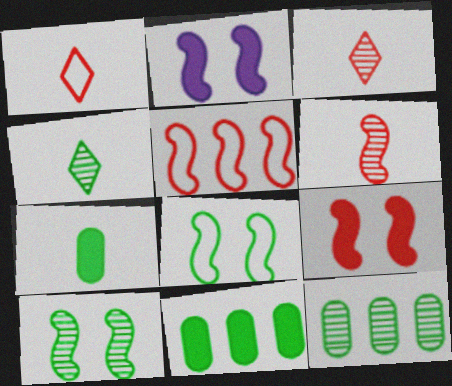[[1, 2, 12], 
[4, 8, 11], 
[4, 10, 12], 
[5, 6, 9]]